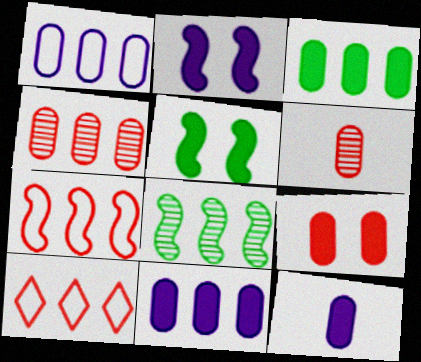[[1, 3, 4], 
[3, 9, 12], 
[8, 10, 11]]